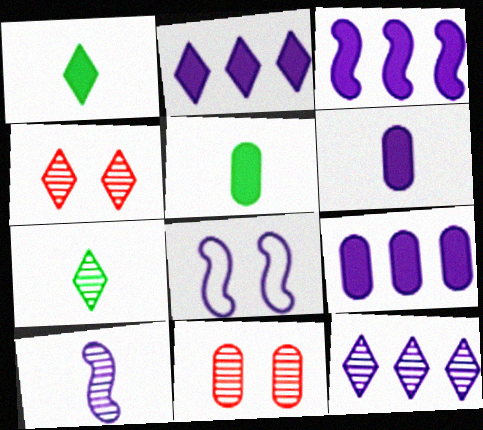[[2, 3, 9], 
[3, 8, 10], 
[4, 7, 12], 
[6, 8, 12]]